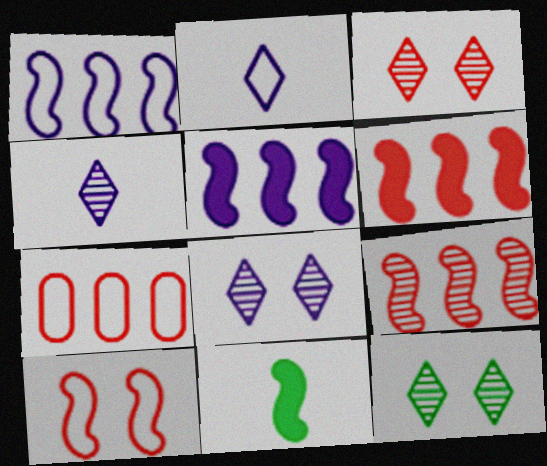[[3, 8, 12], 
[7, 8, 11]]